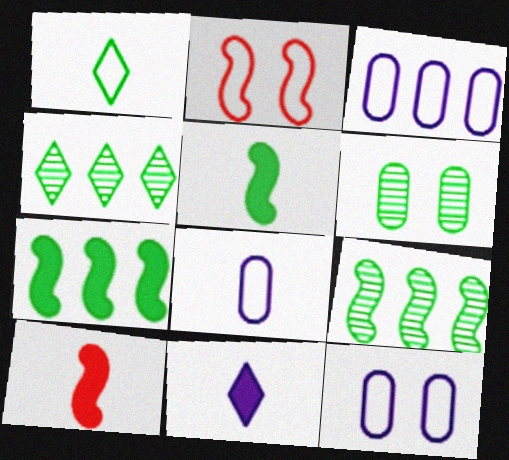[[1, 2, 3], 
[1, 6, 7], 
[3, 8, 12], 
[4, 10, 12]]